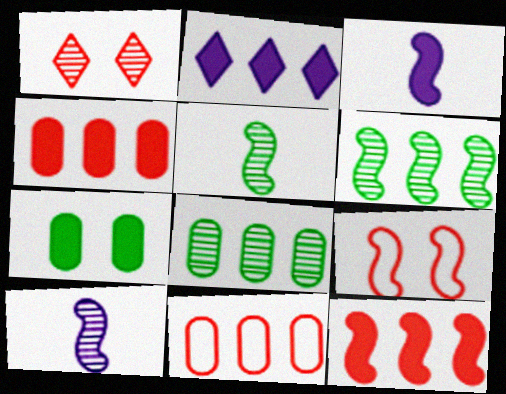[[1, 8, 10], 
[2, 6, 11], 
[3, 6, 9]]